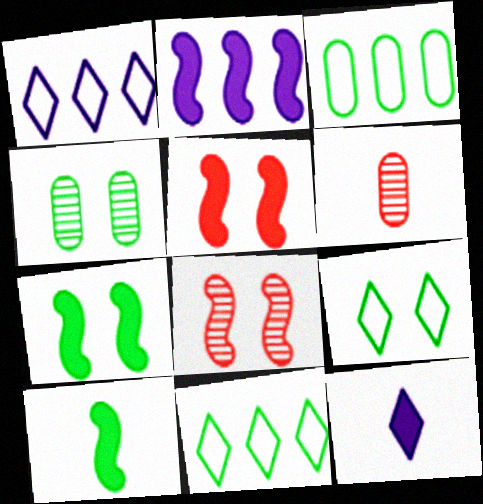[[1, 6, 7], 
[2, 5, 10], 
[2, 6, 9], 
[3, 8, 12], 
[4, 7, 9], 
[4, 10, 11]]